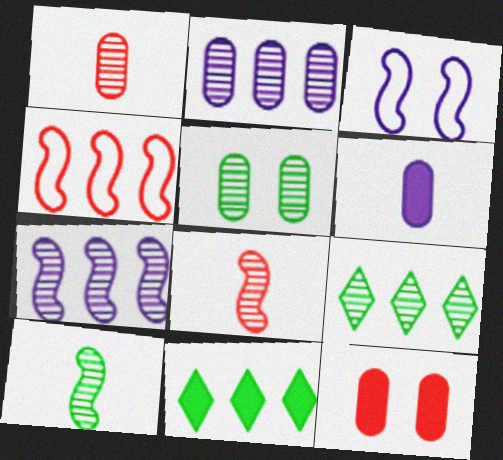[[1, 2, 5], 
[1, 3, 11], 
[2, 4, 11], 
[5, 9, 10]]